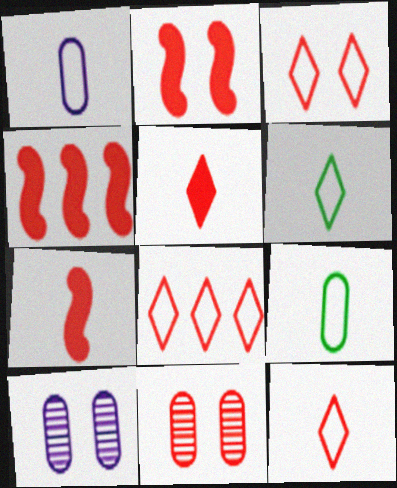[[2, 3, 11], 
[2, 4, 7], 
[3, 8, 12], 
[4, 6, 10], 
[4, 11, 12], 
[7, 8, 11]]